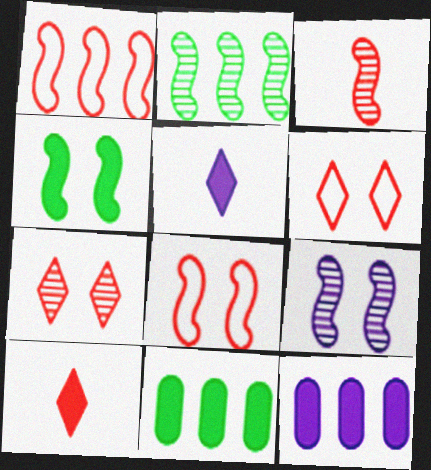[[2, 3, 9], 
[4, 8, 9], 
[4, 10, 12]]